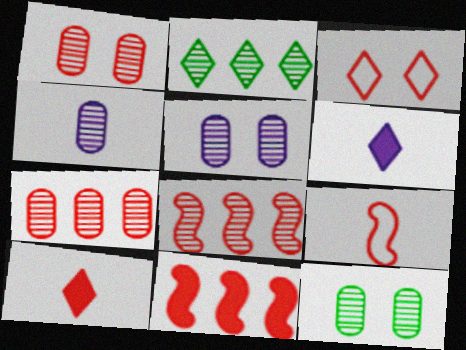[[1, 5, 12], 
[2, 3, 6], 
[4, 7, 12]]